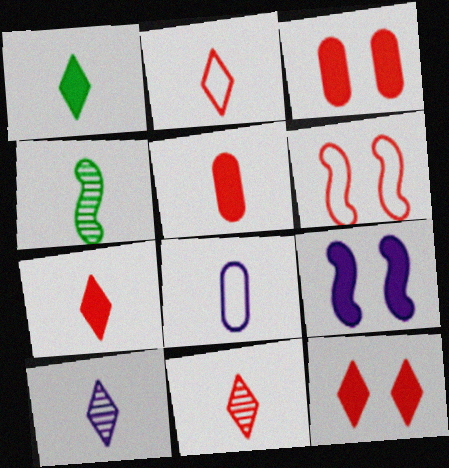[[1, 2, 10], 
[2, 7, 11], 
[4, 7, 8]]